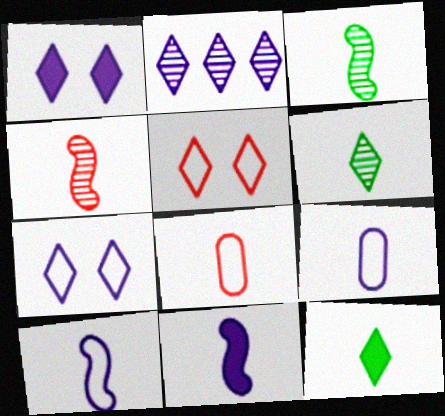[[2, 5, 12], 
[4, 9, 12], 
[6, 8, 11]]